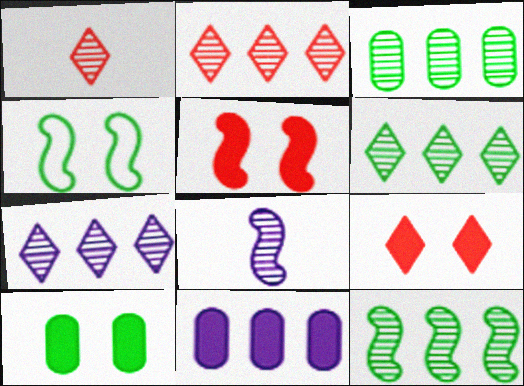[[1, 4, 11], 
[2, 6, 7], 
[3, 6, 12]]